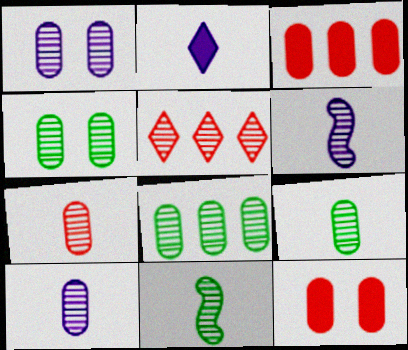[[1, 5, 11], 
[1, 7, 8], 
[4, 5, 6], 
[4, 8, 9], 
[7, 9, 10]]